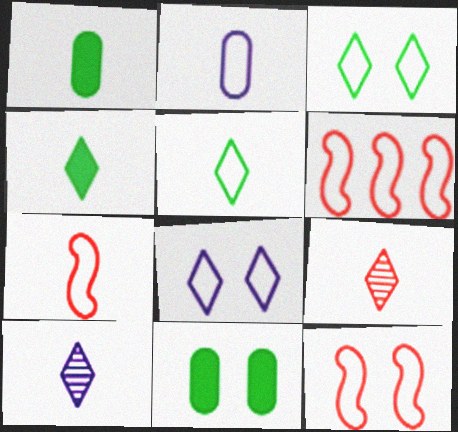[[1, 7, 10], 
[2, 3, 6], 
[2, 5, 7], 
[6, 7, 12], 
[6, 10, 11]]